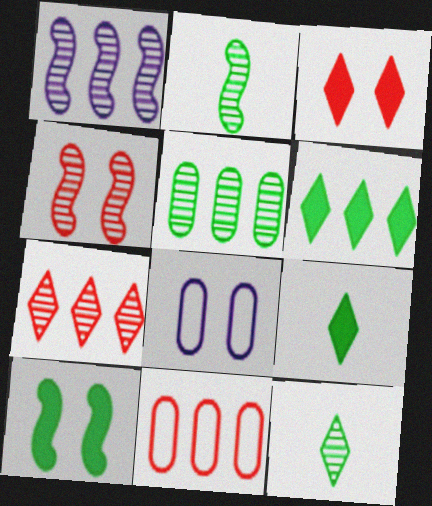[[1, 2, 4], 
[1, 5, 7], 
[1, 6, 11]]